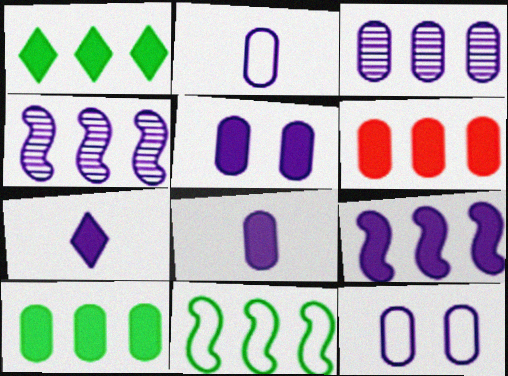[[1, 6, 9], 
[2, 3, 5], 
[3, 8, 12], 
[4, 7, 12], 
[5, 7, 9]]